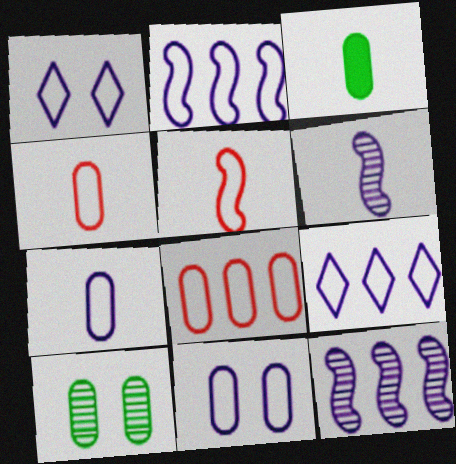[[1, 2, 7]]